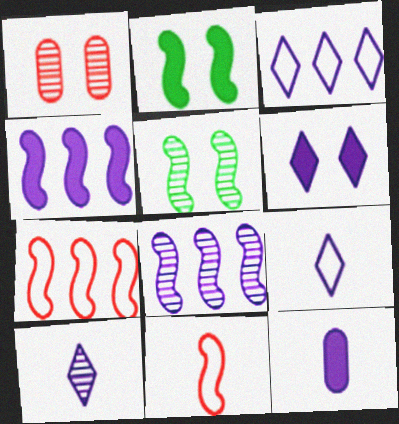[[2, 8, 11], 
[3, 6, 10], 
[4, 5, 11], 
[4, 6, 12]]